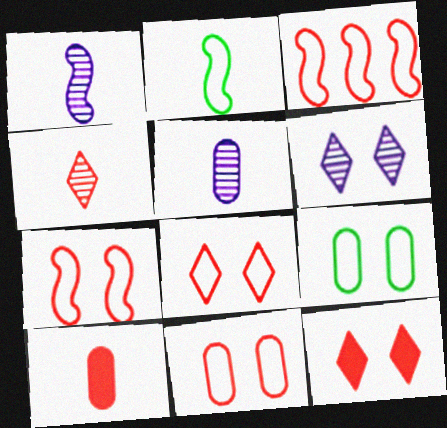[[7, 8, 11]]